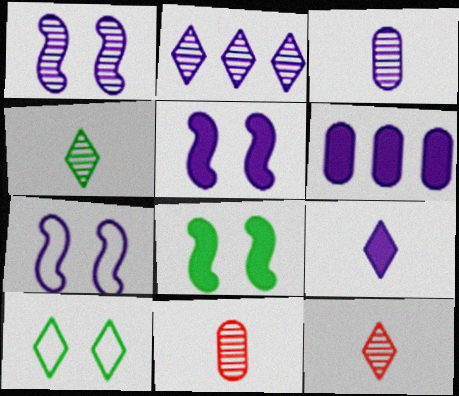[[1, 2, 3], 
[1, 5, 7], 
[5, 6, 9]]